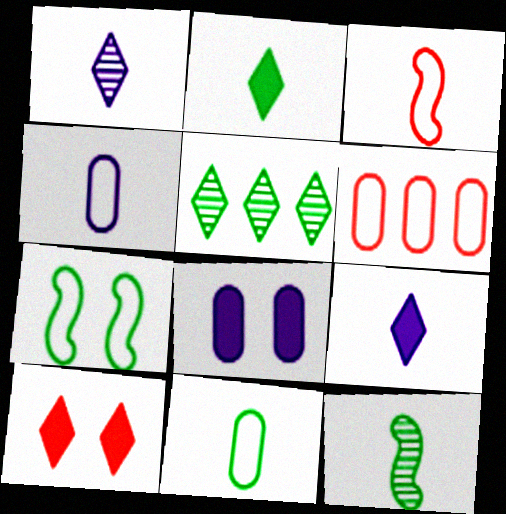[[2, 11, 12], 
[3, 5, 8]]